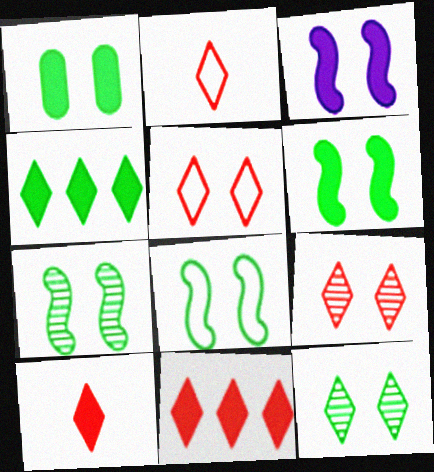[[1, 8, 12], 
[2, 9, 11], 
[6, 7, 8]]